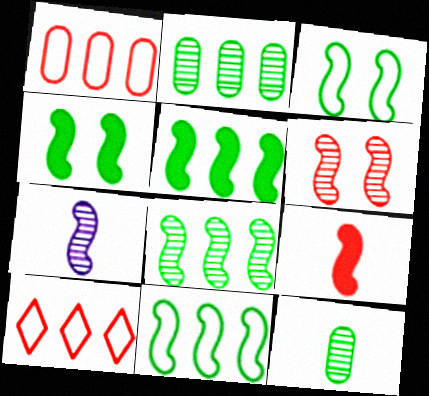[[5, 8, 11], 
[6, 7, 8]]